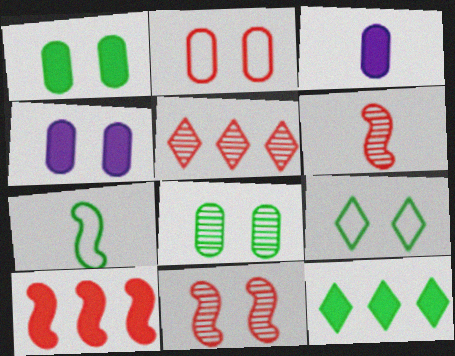[[2, 4, 8], 
[4, 5, 7], 
[4, 9, 11], 
[7, 8, 12]]